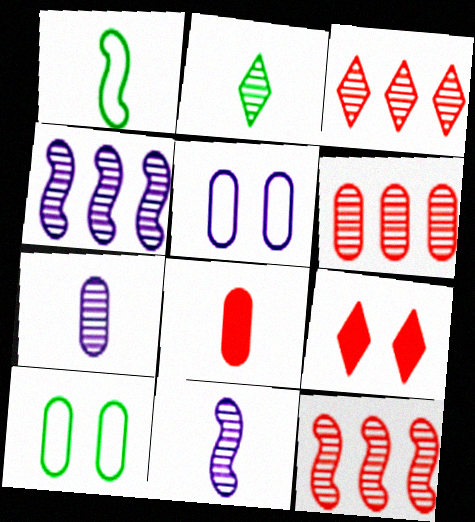[[3, 6, 12]]